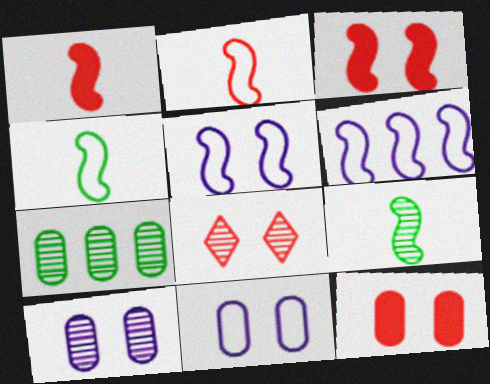[[3, 6, 9]]